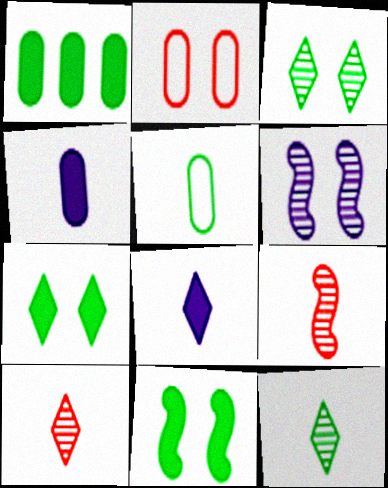[[2, 6, 7], 
[5, 8, 9]]